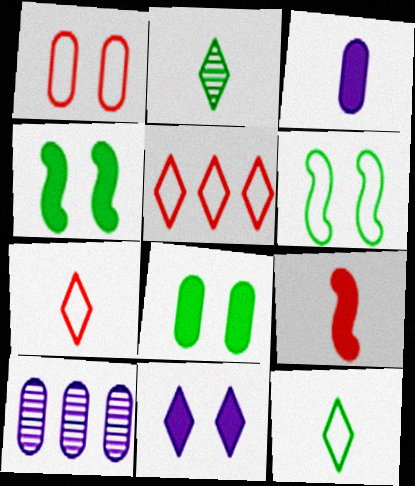[[2, 5, 11], 
[4, 7, 10]]